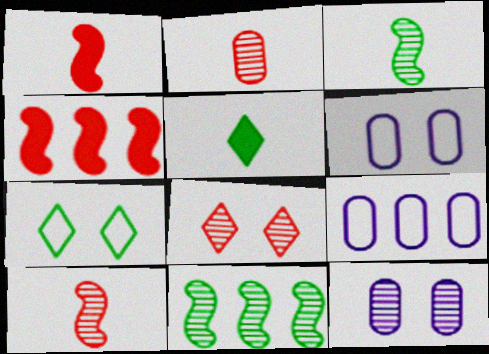[]